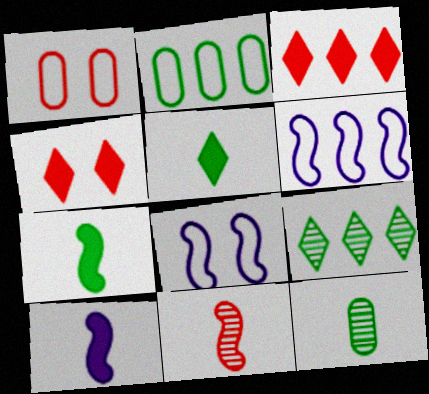[[1, 3, 11], 
[1, 9, 10], 
[3, 8, 12], 
[4, 6, 12]]